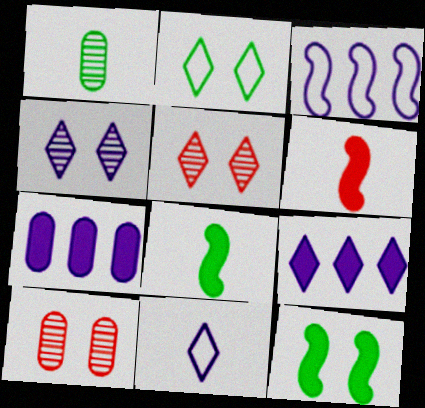[[1, 6, 11], 
[4, 9, 11]]